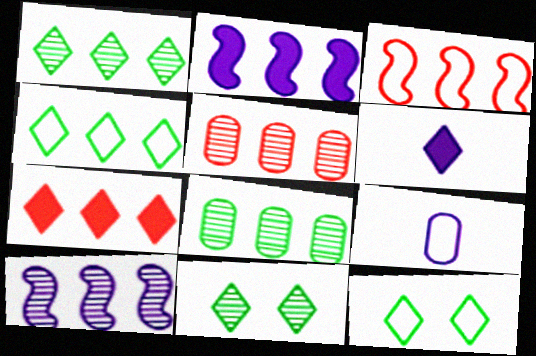[[1, 5, 10], 
[2, 4, 5], 
[3, 5, 7], 
[3, 9, 12]]